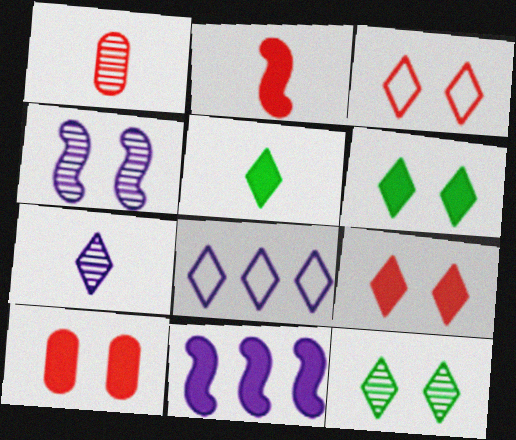[[5, 10, 11]]